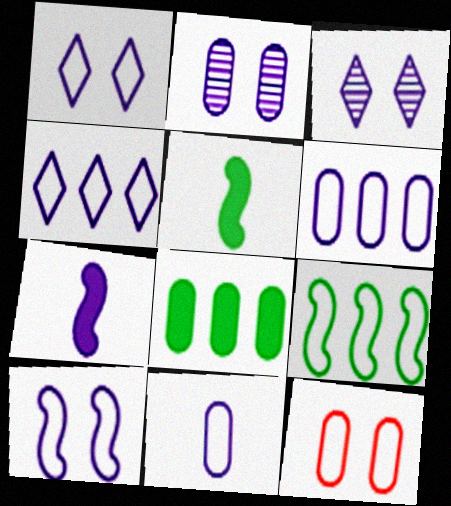[[2, 4, 7], 
[3, 6, 7], 
[4, 10, 11]]